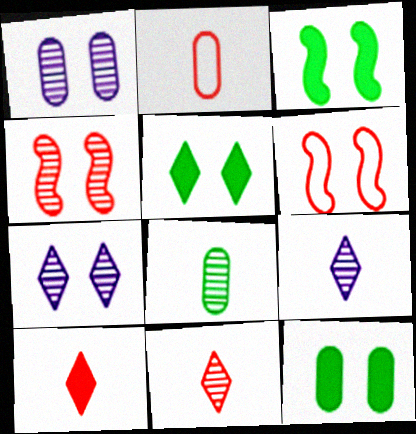[[1, 5, 6], 
[3, 5, 12], 
[6, 7, 12]]